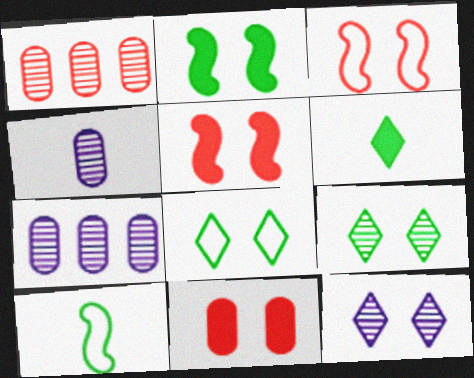[[3, 6, 7]]